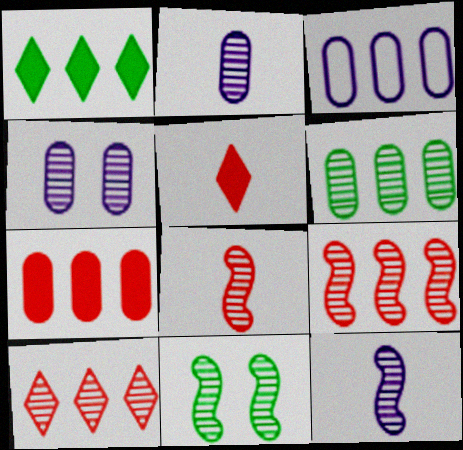[[1, 3, 9], 
[2, 10, 11], 
[3, 5, 11], 
[3, 6, 7], 
[9, 11, 12]]